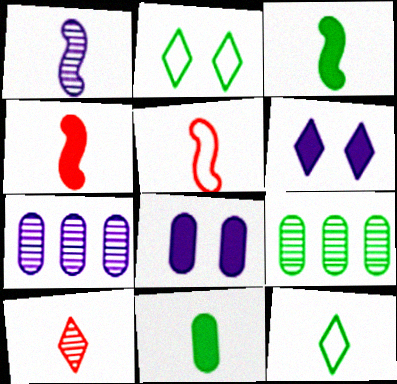[[1, 3, 5], 
[2, 3, 9], 
[2, 4, 7], 
[5, 6, 9]]